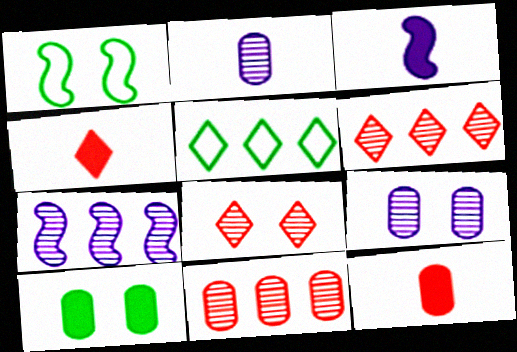[]